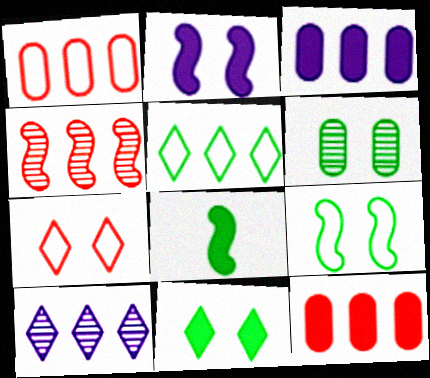[[2, 6, 7], 
[3, 4, 5], 
[5, 6, 8], 
[6, 9, 11]]